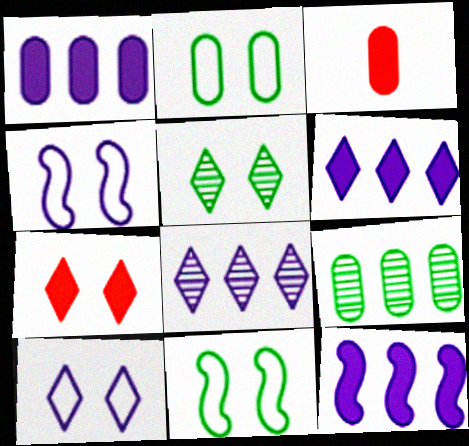[[1, 6, 12], 
[3, 8, 11], 
[5, 7, 10]]